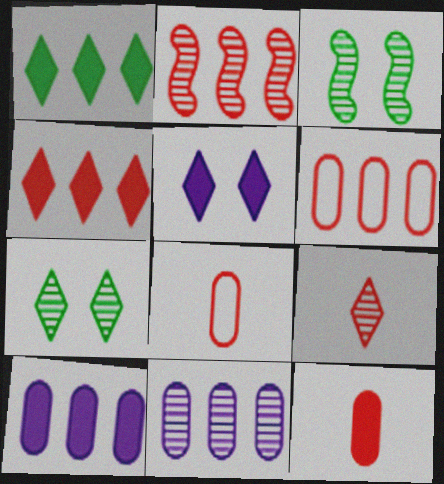[[2, 4, 6], 
[3, 9, 11]]